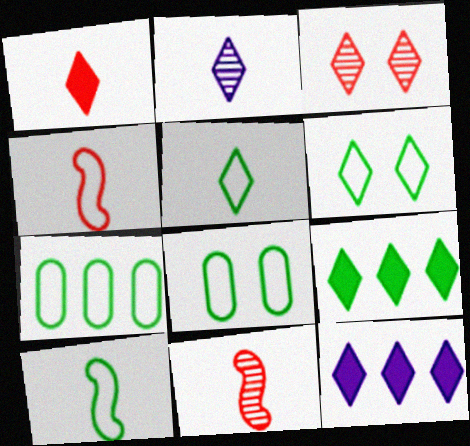[[1, 2, 5], 
[3, 5, 12], 
[6, 7, 10], 
[8, 11, 12]]